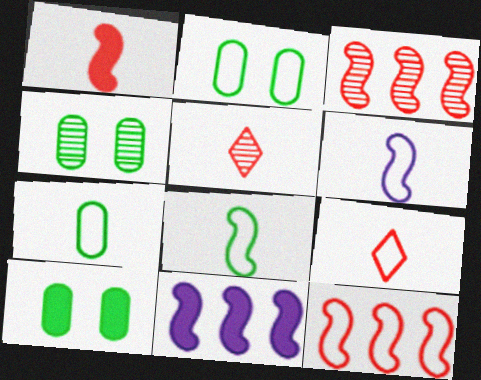[[2, 4, 10], 
[2, 5, 11], 
[4, 9, 11], 
[6, 7, 9]]